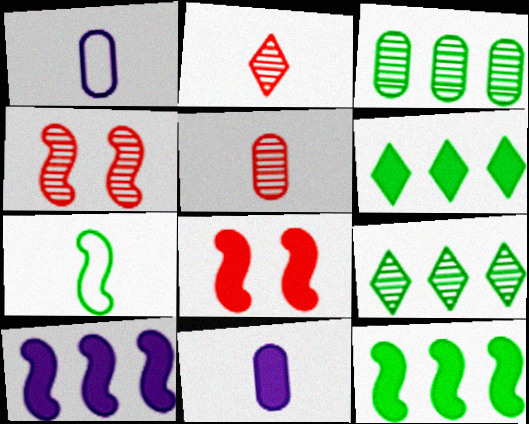[[1, 4, 6], 
[1, 8, 9], 
[2, 7, 11], 
[4, 7, 10], 
[6, 8, 11]]